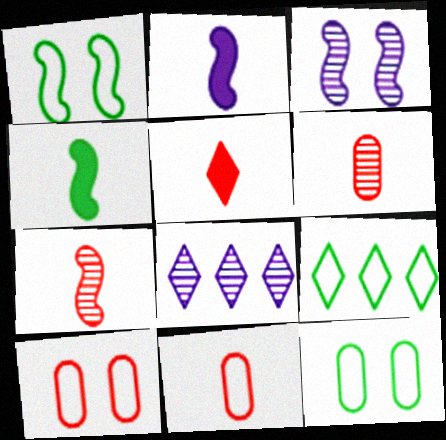[[4, 8, 10], 
[5, 7, 11]]